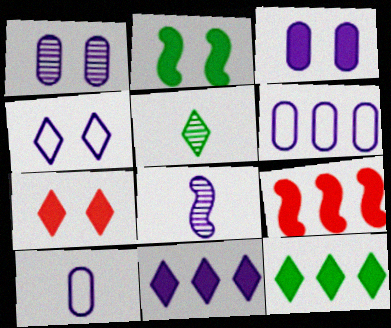[[2, 3, 7]]